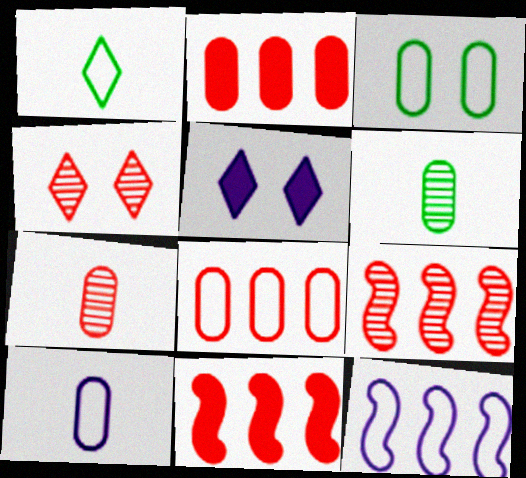[[3, 8, 10], 
[4, 7, 9]]